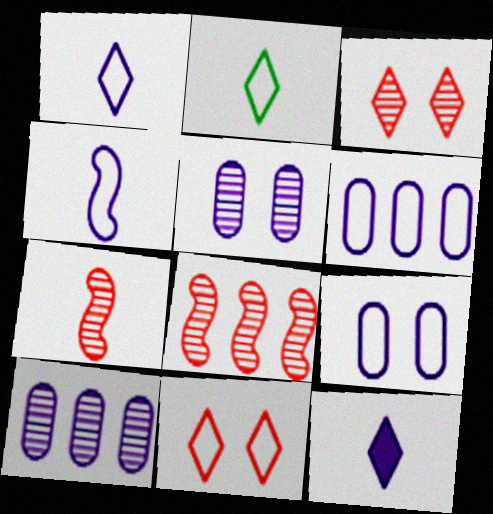[]